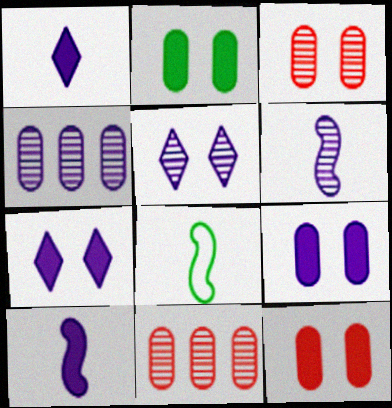[[2, 9, 12], 
[4, 5, 6], 
[7, 8, 11]]